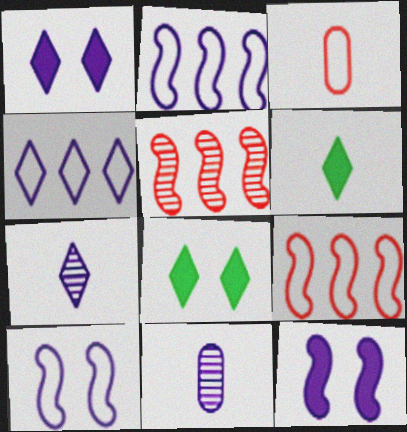[[1, 2, 11], 
[1, 4, 7], 
[4, 11, 12], 
[8, 9, 11]]